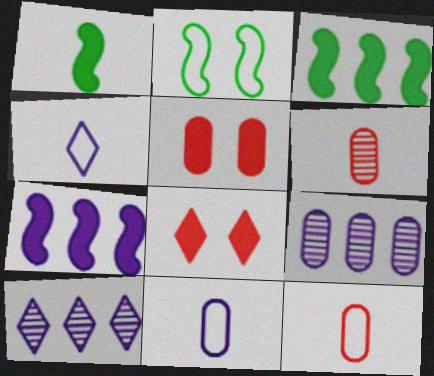[[1, 4, 6]]